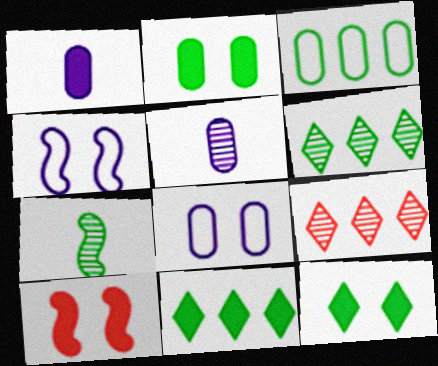[[1, 10, 11], 
[3, 7, 12]]